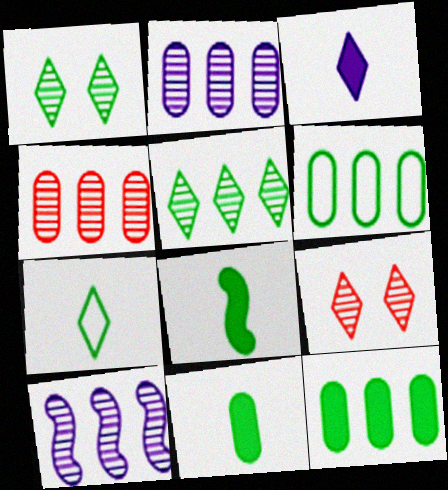[[1, 6, 8], 
[4, 5, 10]]